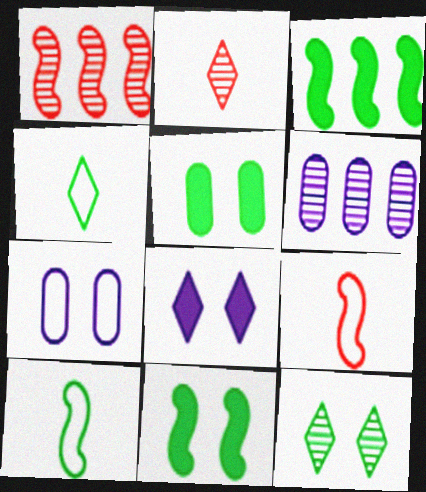[[2, 3, 7]]